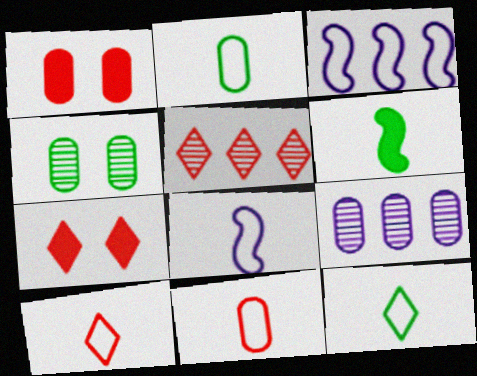[[1, 2, 9], 
[2, 8, 10], 
[5, 7, 10], 
[8, 11, 12]]